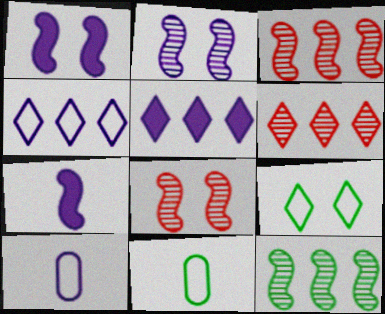[[1, 6, 11], 
[2, 5, 10], 
[5, 8, 11]]